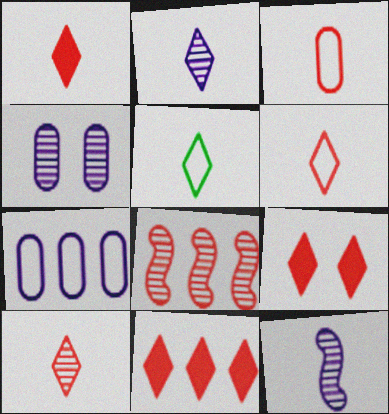[[1, 2, 5], 
[1, 6, 10], 
[1, 9, 11], 
[3, 8, 9]]